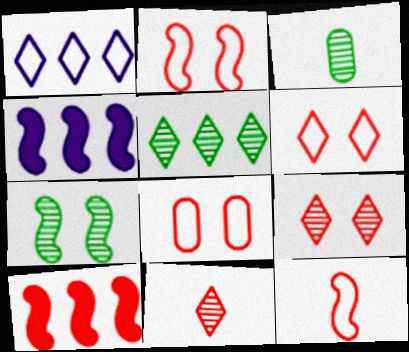[[2, 6, 8], 
[3, 4, 6], 
[3, 5, 7], 
[4, 7, 12], 
[8, 10, 11]]